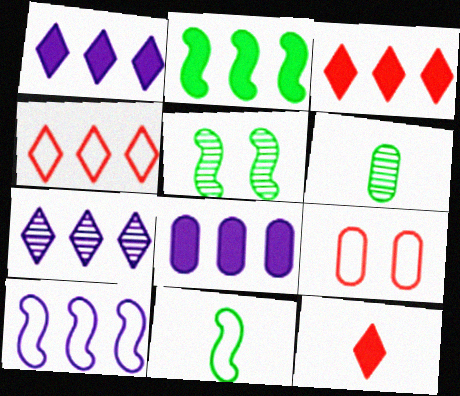[[2, 3, 8], 
[2, 5, 11], 
[6, 8, 9], 
[7, 8, 10]]